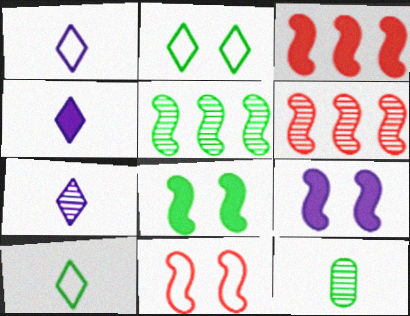[[1, 4, 7]]